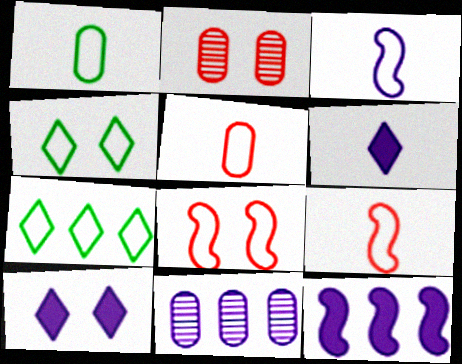[[3, 10, 11]]